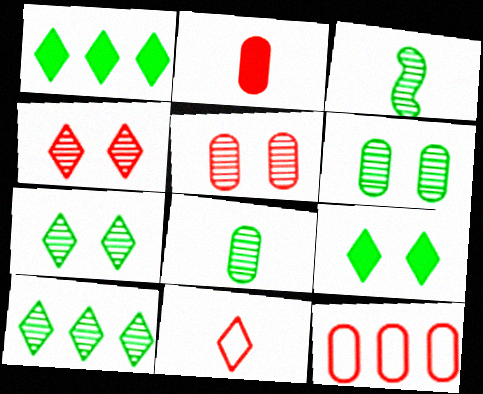[[2, 5, 12], 
[3, 6, 10]]